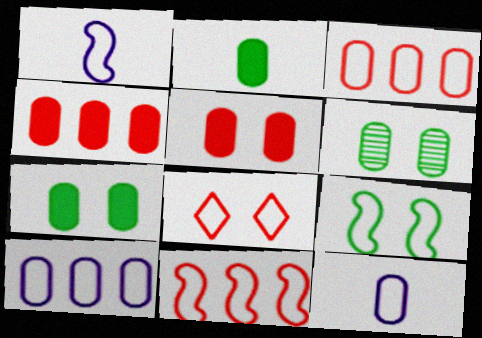[[1, 9, 11], 
[4, 6, 12]]